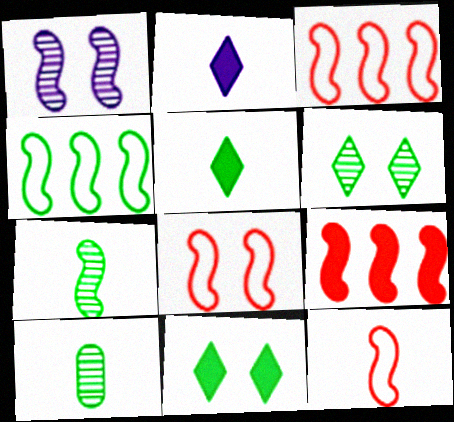[[2, 10, 12], 
[3, 8, 12], 
[4, 10, 11]]